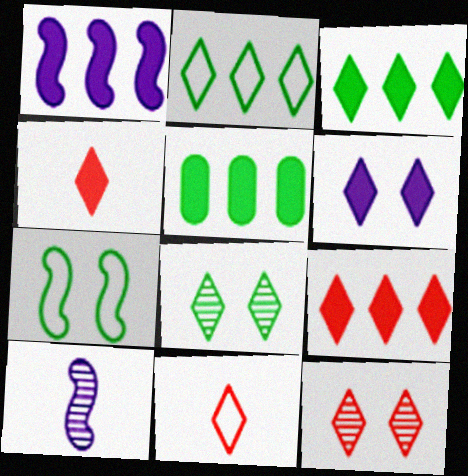[[1, 5, 9], 
[3, 4, 6], 
[9, 11, 12]]